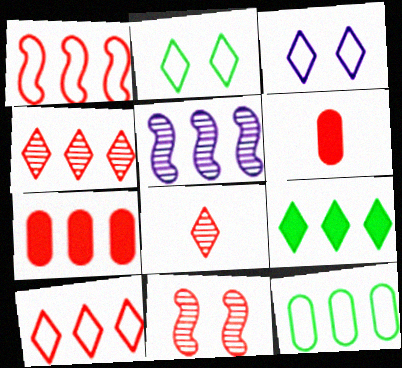[[1, 4, 7], 
[2, 5, 6], 
[3, 8, 9], 
[6, 10, 11]]